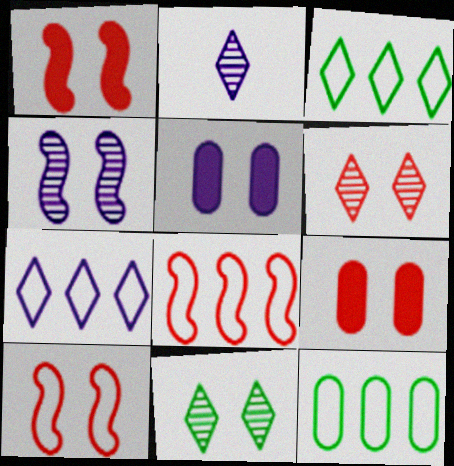[[1, 2, 12], 
[5, 10, 11], 
[6, 9, 10], 
[7, 8, 12]]